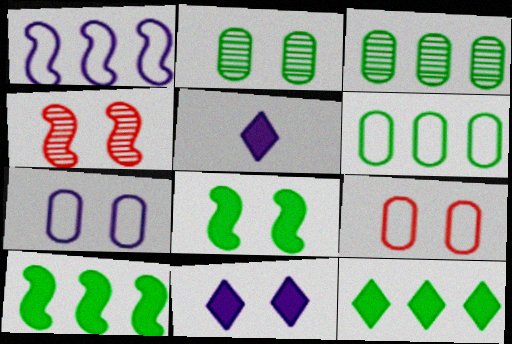[[4, 5, 6]]